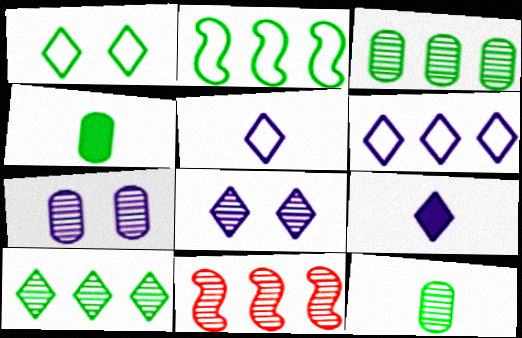[[6, 8, 9], 
[8, 11, 12]]